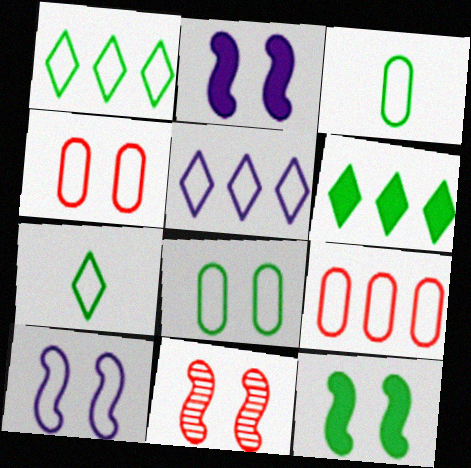[[7, 9, 10], 
[10, 11, 12]]